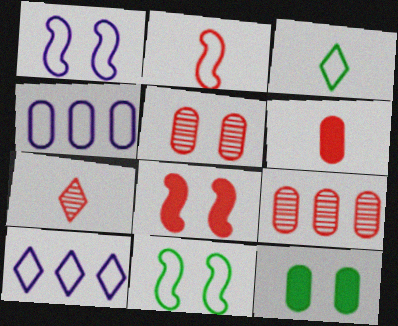[[2, 6, 7]]